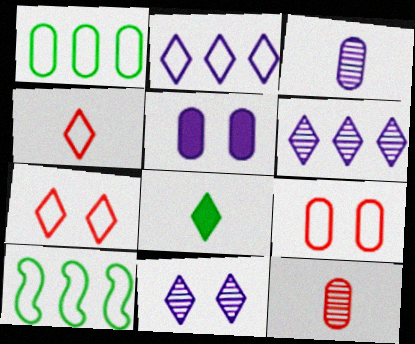[[1, 5, 12], 
[6, 7, 8]]